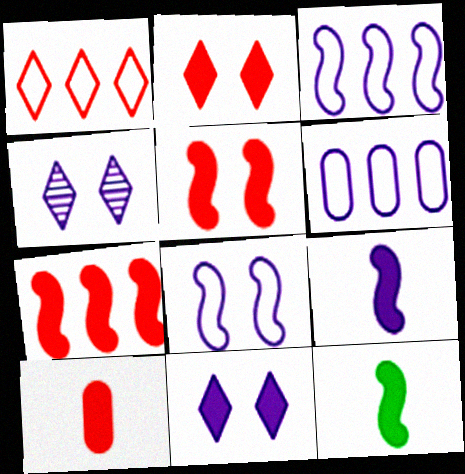[[2, 7, 10], 
[4, 6, 9]]